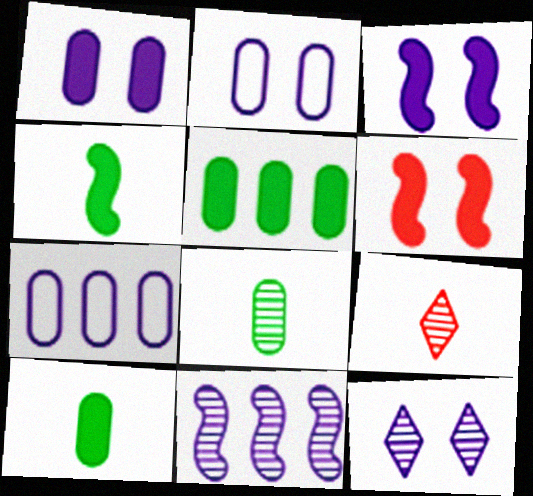[[2, 3, 12]]